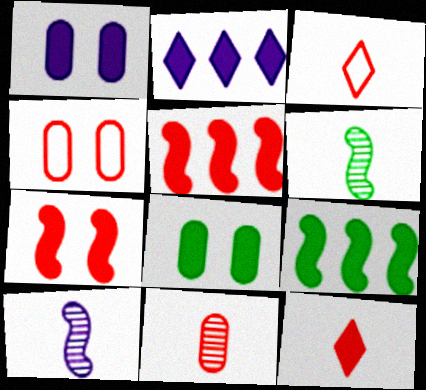[[1, 9, 12], 
[2, 4, 6]]